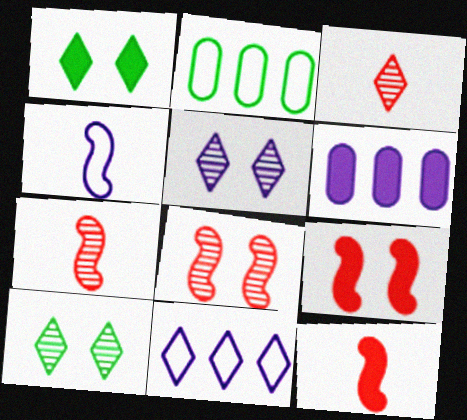[[1, 3, 11], 
[1, 6, 12], 
[2, 5, 12], 
[4, 5, 6]]